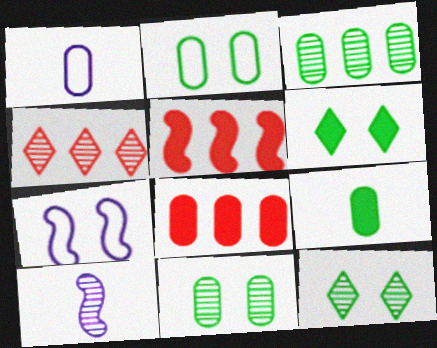[[1, 5, 12], 
[1, 8, 11], 
[2, 3, 9], 
[4, 7, 9], 
[4, 10, 11]]